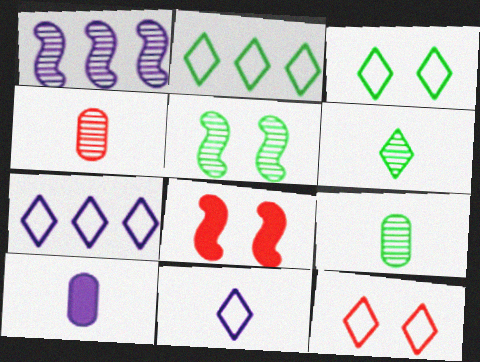[[2, 11, 12], 
[7, 8, 9]]